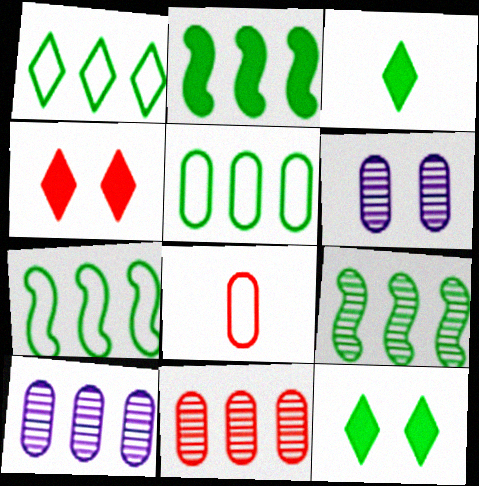[[1, 5, 7], 
[2, 7, 9]]